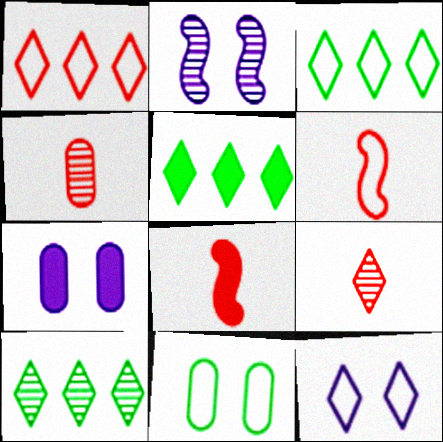[[2, 4, 10], 
[2, 7, 12], 
[3, 5, 10], 
[5, 7, 8], 
[5, 9, 12], 
[6, 7, 10]]